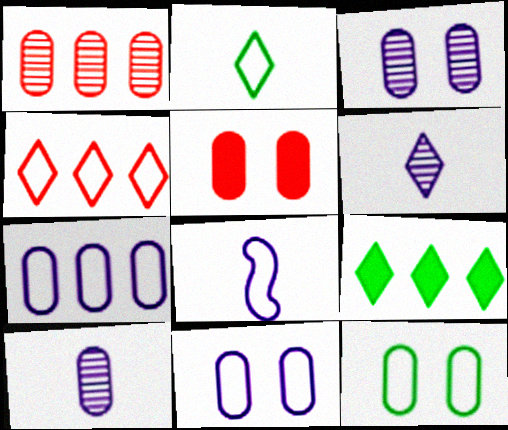[[3, 5, 12], 
[4, 8, 12]]